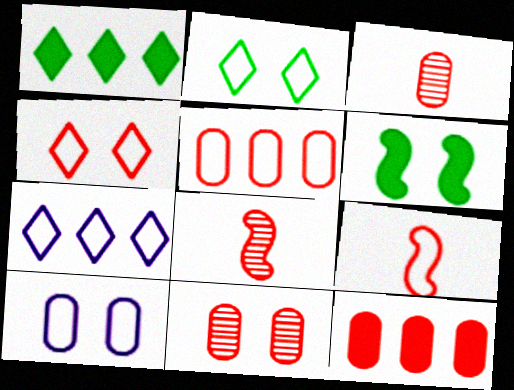[[1, 8, 10], 
[3, 6, 7], 
[4, 5, 9], 
[4, 8, 12]]